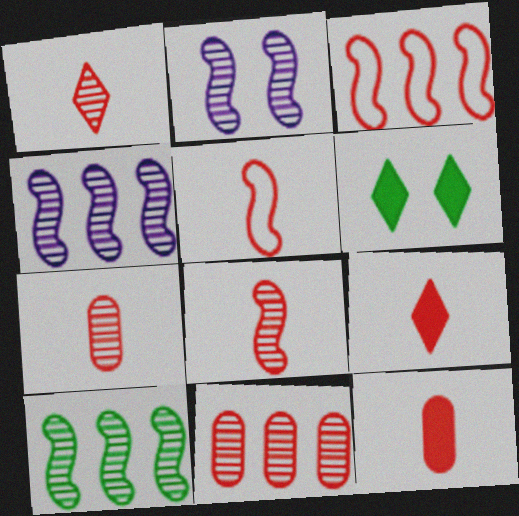[[1, 5, 12], 
[1, 7, 8], 
[2, 8, 10], 
[5, 7, 9]]